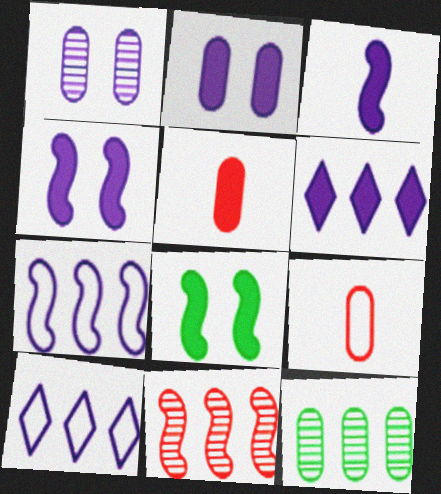[[1, 3, 10], 
[2, 3, 6], 
[2, 9, 12], 
[5, 6, 8]]